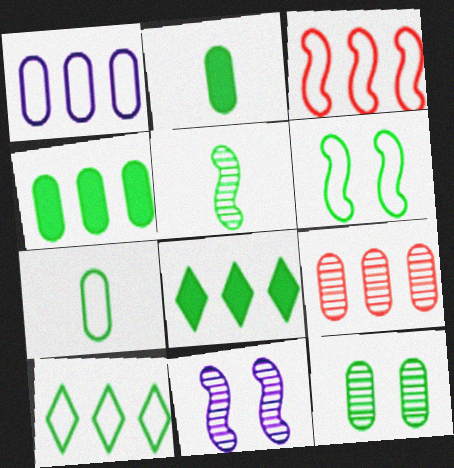[[1, 3, 10], 
[1, 4, 9], 
[4, 7, 12], 
[6, 7, 10]]